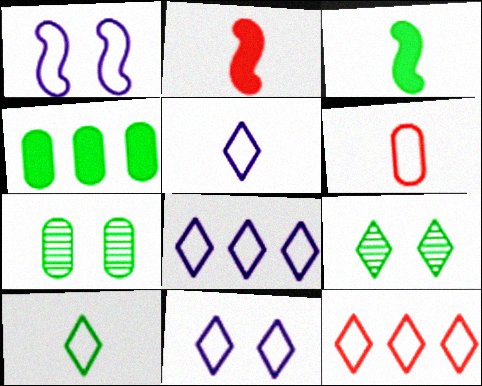[[2, 7, 8], 
[5, 8, 11], 
[10, 11, 12]]